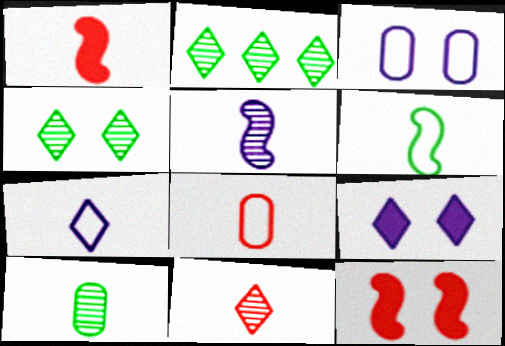[[1, 2, 3], 
[1, 5, 6], 
[1, 7, 10], 
[1, 8, 11], 
[3, 4, 12], 
[5, 10, 11], 
[6, 7, 8]]